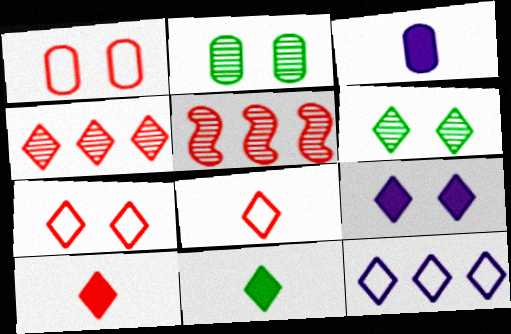[[1, 5, 10], 
[4, 7, 10], 
[6, 7, 9], 
[6, 10, 12]]